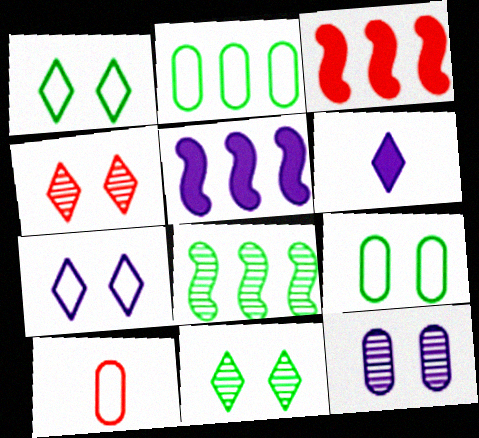[[3, 4, 10], 
[5, 10, 11]]